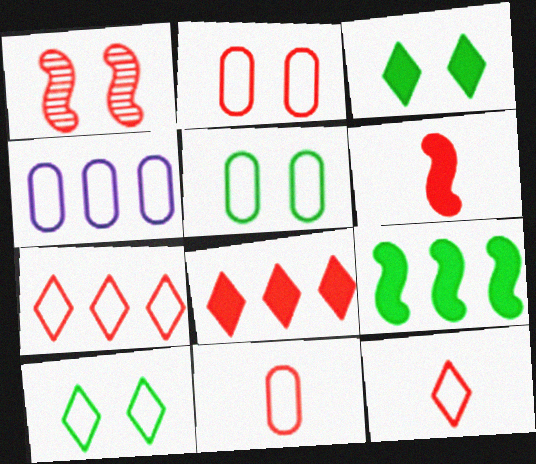[[1, 8, 11], 
[4, 5, 11]]